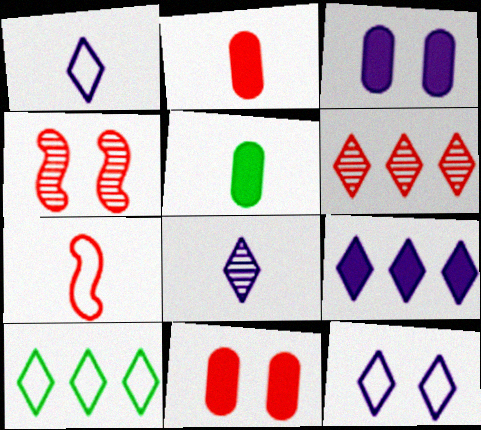[[5, 7, 8], 
[6, 7, 11], 
[6, 9, 10], 
[8, 9, 12]]